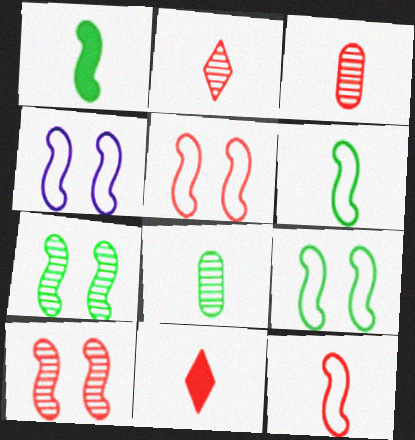[[3, 11, 12], 
[4, 5, 9]]